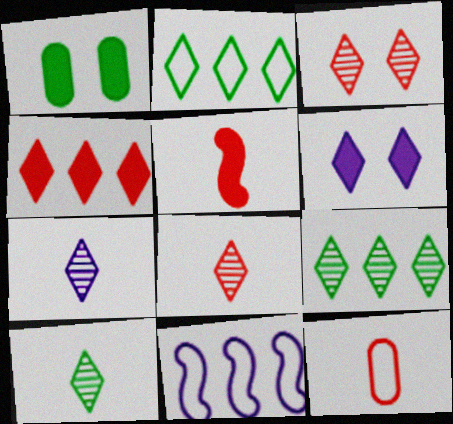[[1, 8, 11], 
[2, 6, 8], 
[3, 7, 9], 
[5, 8, 12], 
[7, 8, 10]]